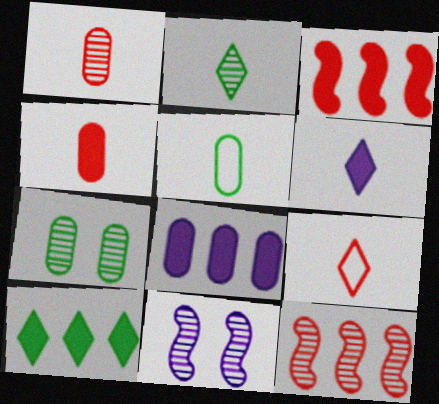[[2, 6, 9], 
[3, 8, 10]]